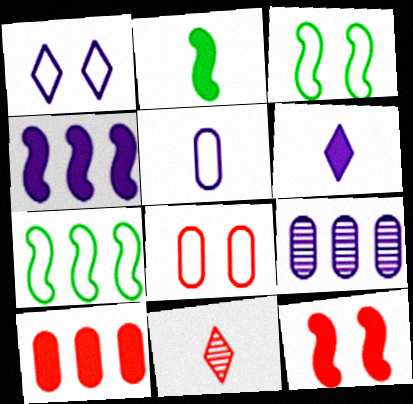[[1, 3, 8], 
[2, 4, 12], 
[2, 5, 11]]